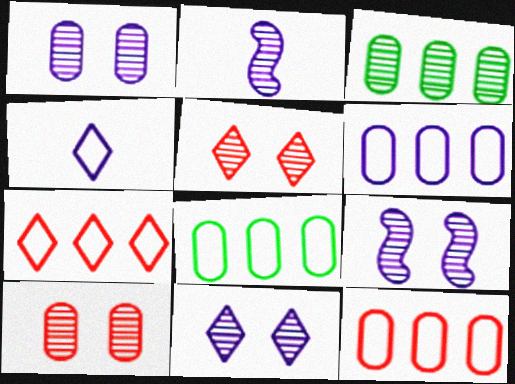[[1, 9, 11], 
[2, 3, 5], 
[6, 8, 12]]